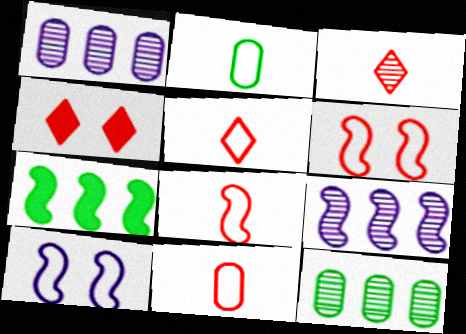[[2, 4, 9], 
[5, 8, 11]]